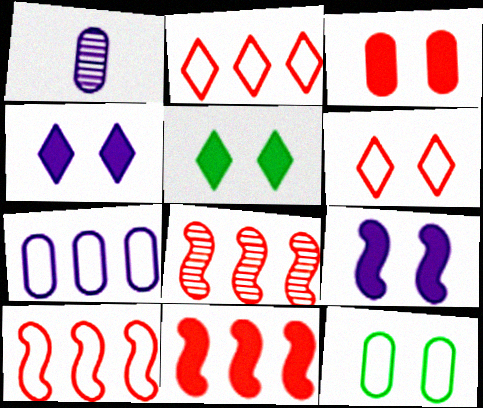[[1, 5, 10], 
[3, 5, 9], 
[8, 10, 11]]